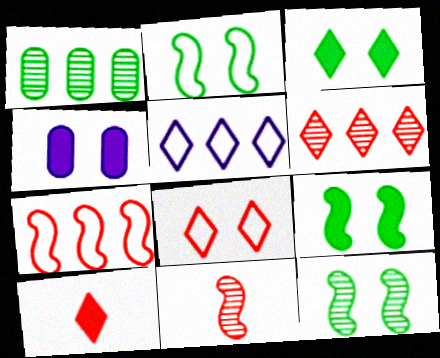[[2, 9, 12], 
[4, 8, 12], 
[6, 8, 10]]